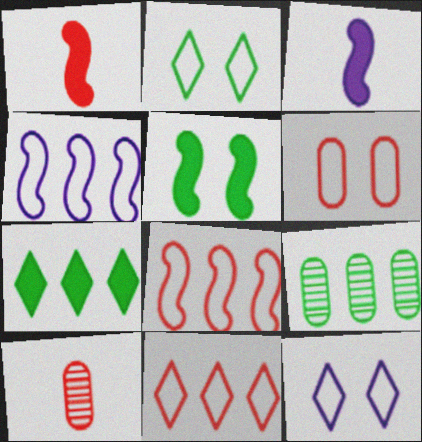[[1, 9, 12]]